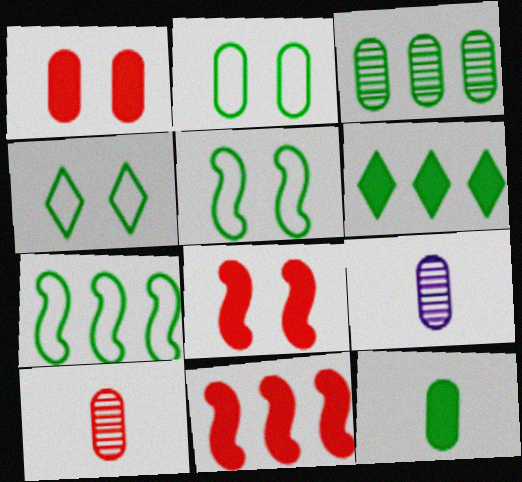[[2, 3, 12], 
[2, 4, 5], 
[3, 6, 7], 
[4, 9, 11]]